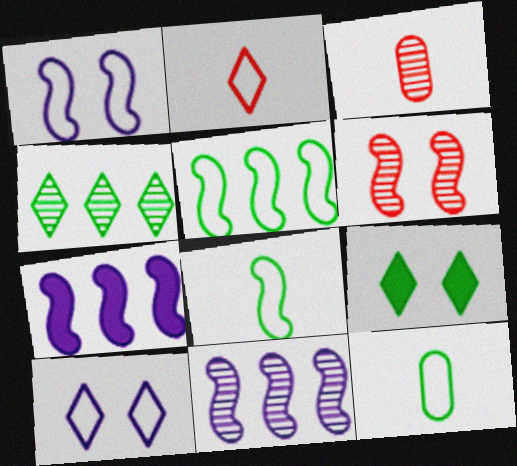[[6, 7, 8]]